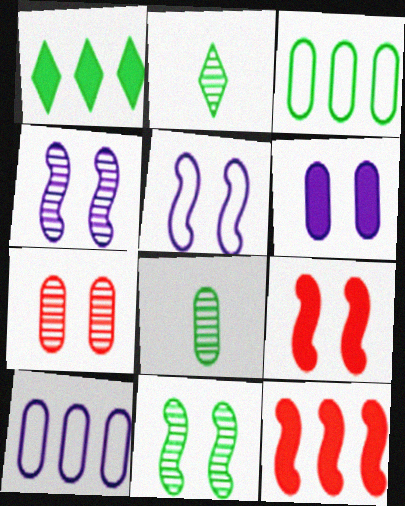[[2, 9, 10], 
[5, 9, 11]]